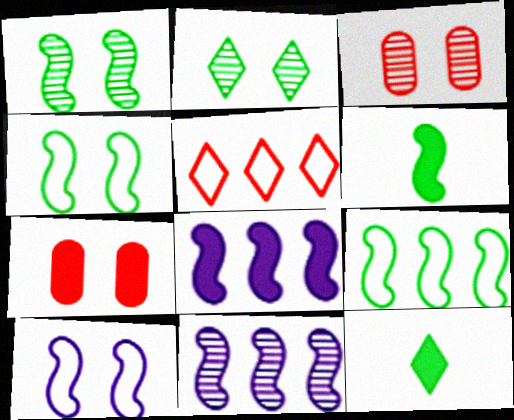[[1, 6, 9], 
[2, 7, 10], 
[7, 8, 12]]